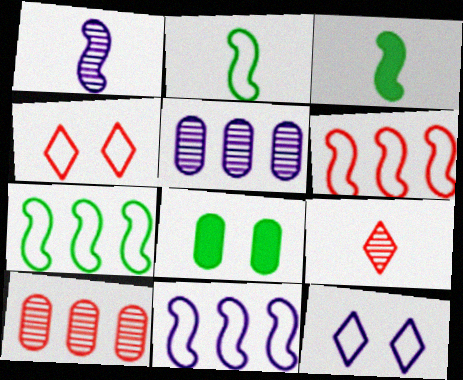[[3, 4, 5], 
[3, 10, 12], 
[6, 7, 11], 
[8, 9, 11]]